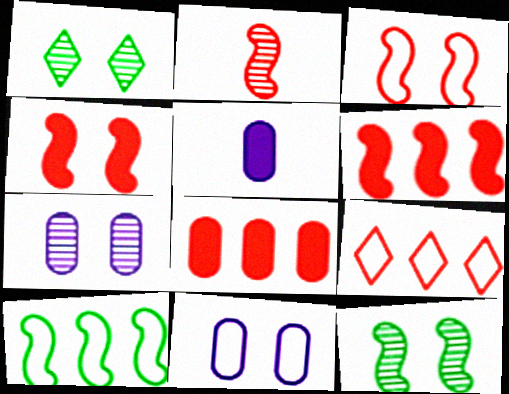[[1, 4, 11], 
[2, 3, 6], 
[5, 9, 12]]